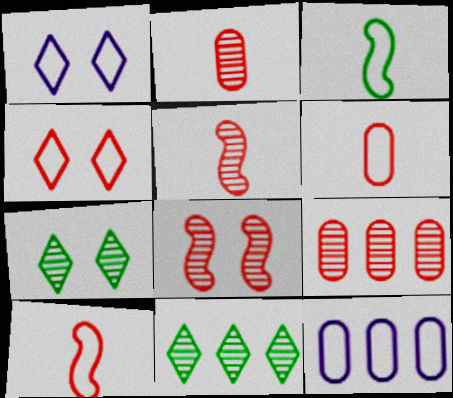[[3, 4, 12]]